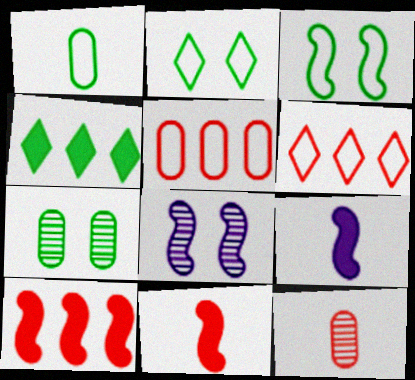[[6, 7, 9]]